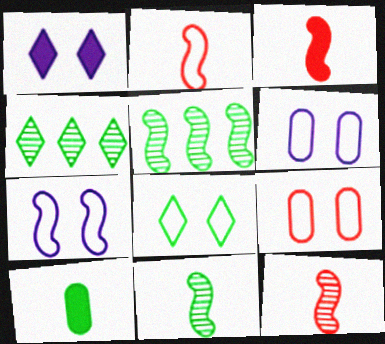[[2, 3, 12], 
[3, 4, 6], 
[3, 5, 7], 
[5, 8, 10], 
[7, 8, 9]]